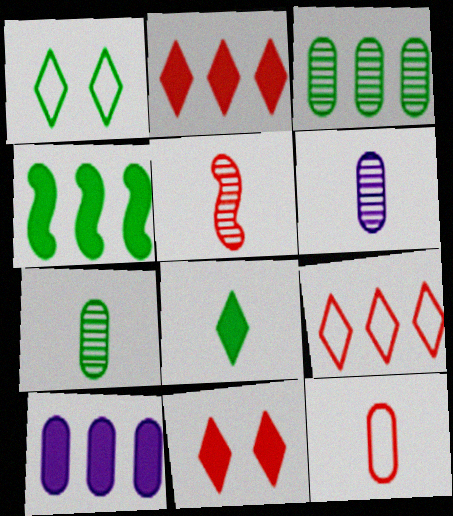[[1, 4, 7], 
[1, 5, 10], 
[2, 4, 10]]